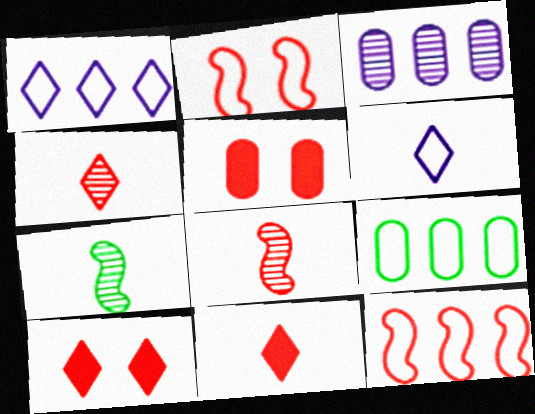[[1, 5, 7], 
[1, 9, 12], 
[2, 6, 9], 
[4, 5, 12]]